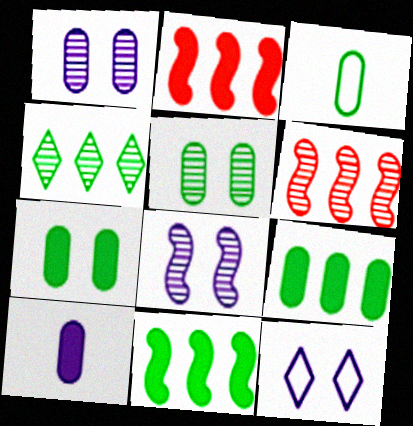[[3, 5, 9]]